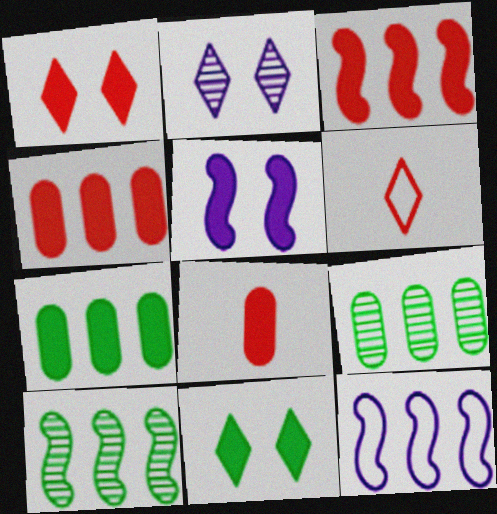[[1, 3, 8], 
[3, 10, 12], 
[5, 6, 9]]